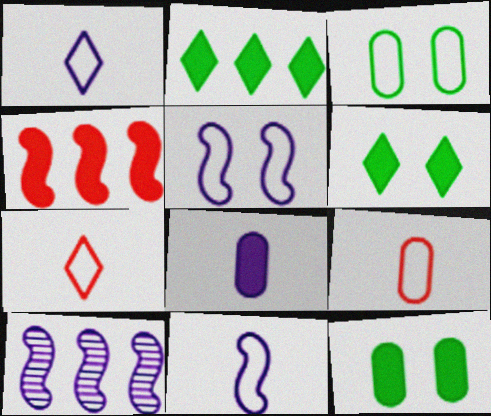[[4, 6, 8], 
[6, 9, 10], 
[7, 10, 12]]